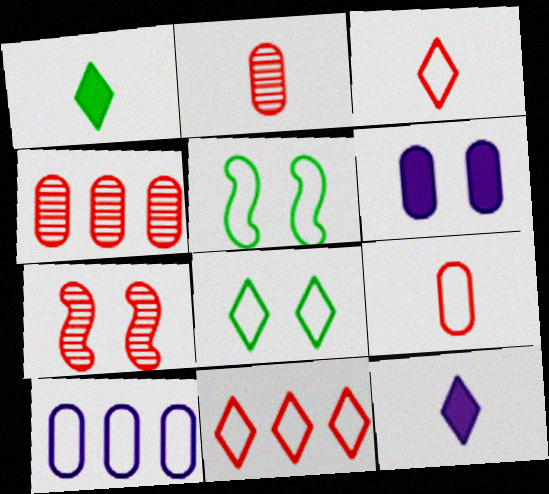[[1, 7, 10], 
[3, 5, 10], 
[4, 5, 12], 
[6, 7, 8]]